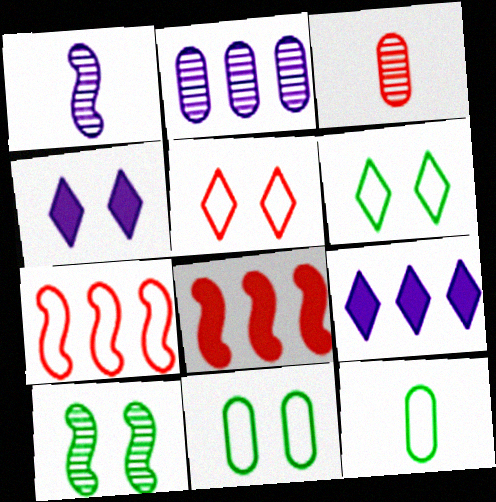[[3, 5, 8]]